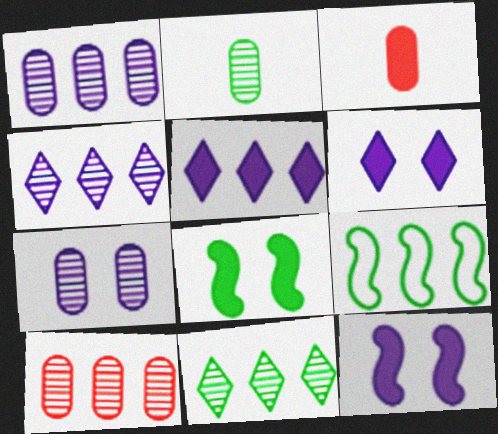[[2, 7, 10], 
[3, 5, 8], 
[5, 9, 10]]